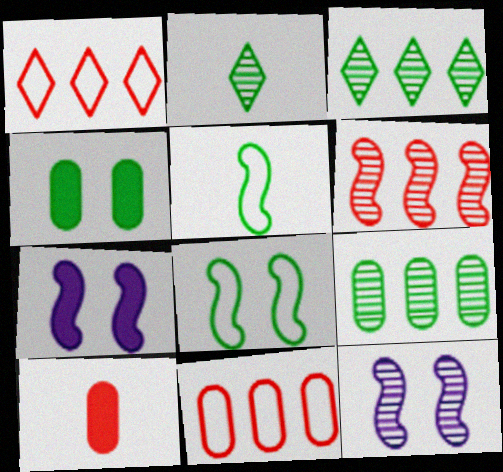[[2, 7, 11], 
[3, 4, 5], 
[5, 6, 7]]